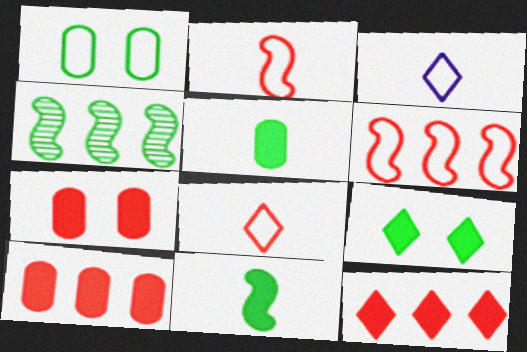[[1, 3, 6], 
[3, 4, 7]]